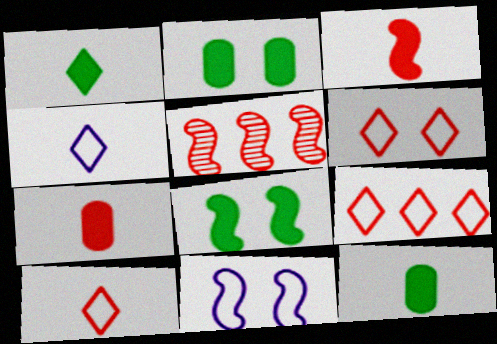[[2, 4, 5], 
[5, 6, 7], 
[6, 9, 10]]